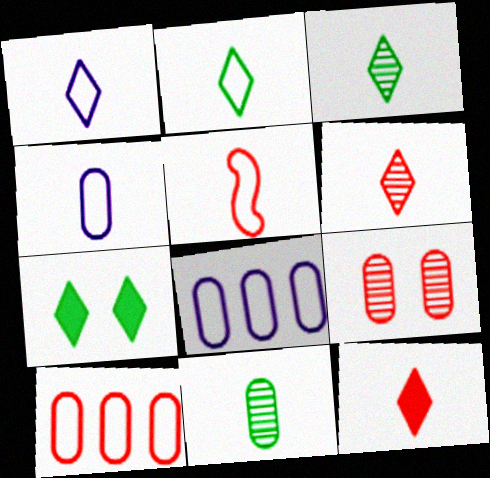[[1, 3, 12], 
[2, 4, 5]]